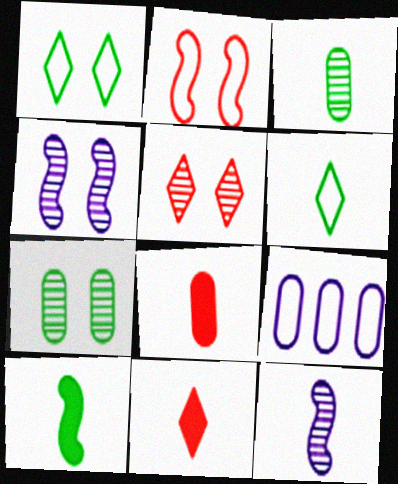[[2, 6, 9], 
[3, 6, 10], 
[4, 5, 7], 
[5, 9, 10], 
[6, 8, 12], 
[7, 8, 9]]